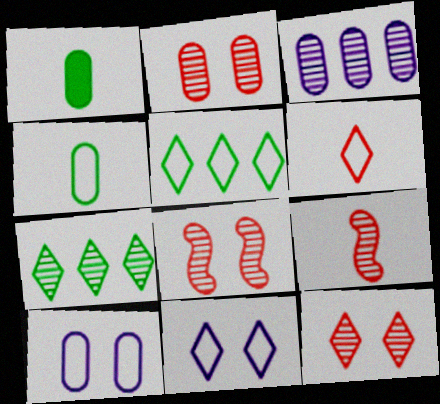[[2, 8, 12], 
[5, 6, 11]]